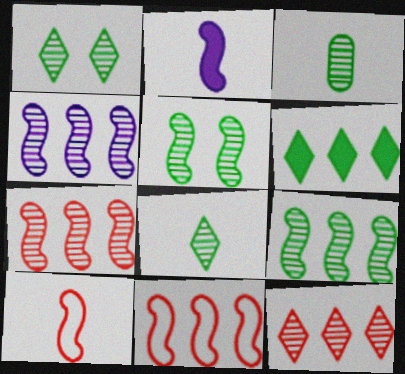[[1, 3, 9], 
[2, 5, 11], 
[4, 7, 9]]